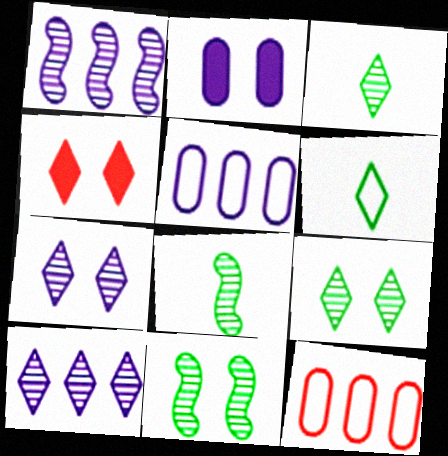[[4, 5, 8], 
[4, 6, 10]]